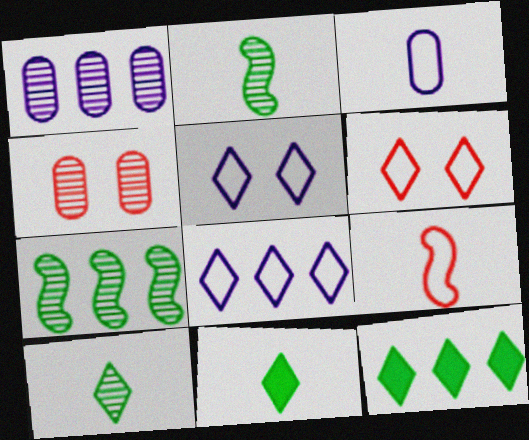[]